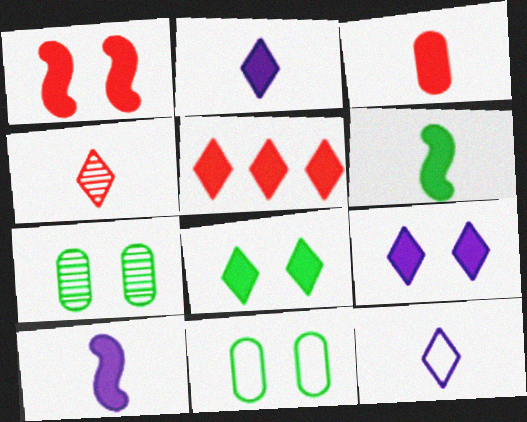[[1, 3, 5], 
[2, 3, 6], 
[2, 5, 8]]